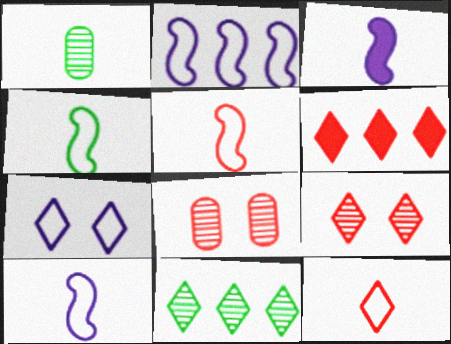[[1, 3, 12], 
[4, 5, 10], 
[5, 6, 8], 
[6, 9, 12]]